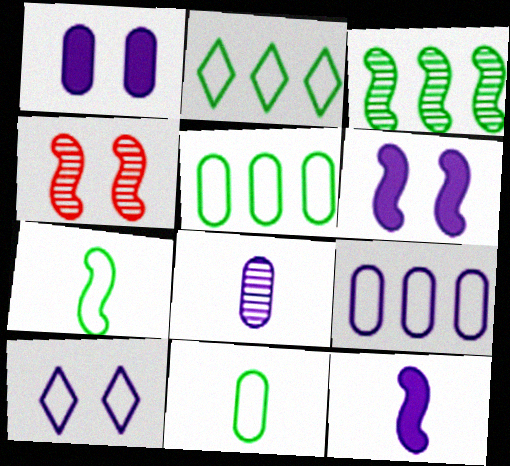[[1, 8, 9]]